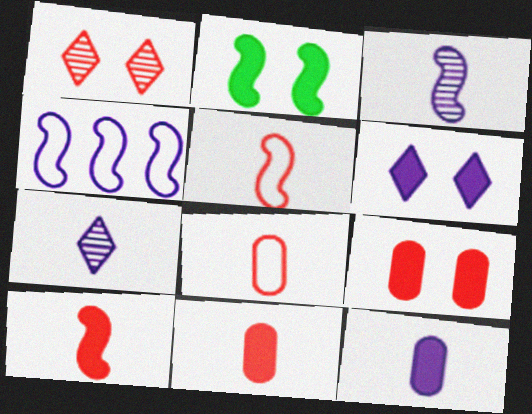[[2, 6, 9]]